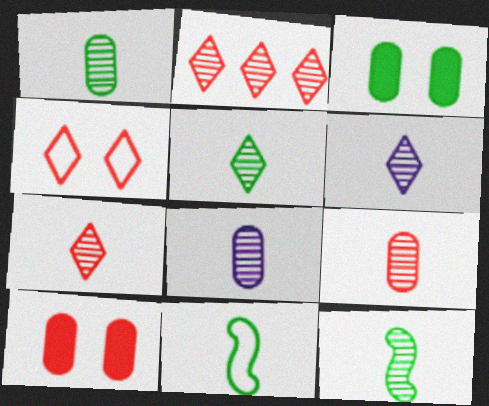[[1, 5, 12], 
[1, 8, 9], 
[5, 6, 7], 
[6, 9, 12], 
[7, 8, 12]]